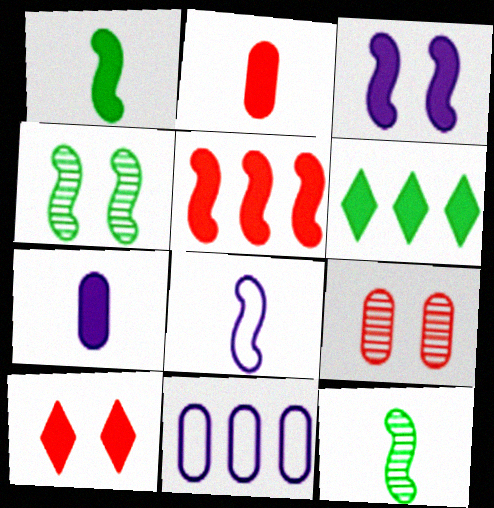[[1, 3, 5], 
[2, 3, 6], 
[2, 5, 10], 
[4, 5, 8], 
[6, 8, 9], 
[10, 11, 12]]